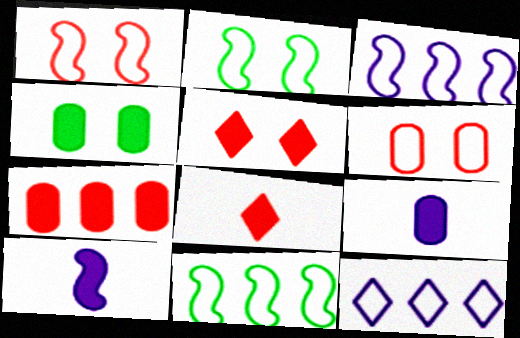[[4, 7, 9]]